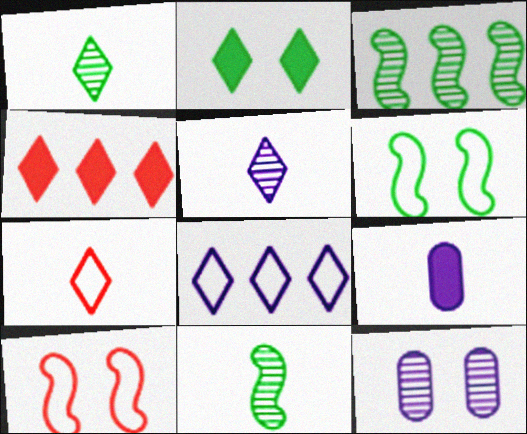[[2, 10, 12], 
[7, 9, 11]]